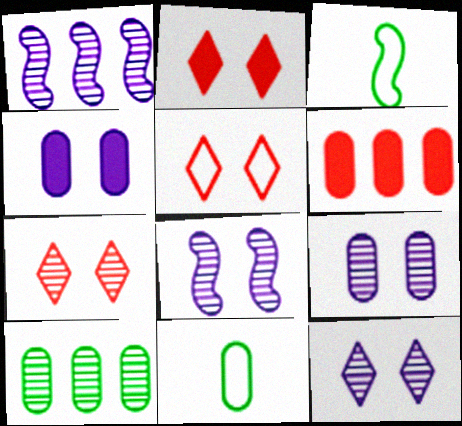[[1, 2, 11], 
[2, 5, 7], 
[3, 6, 12], 
[6, 9, 11], 
[8, 9, 12]]